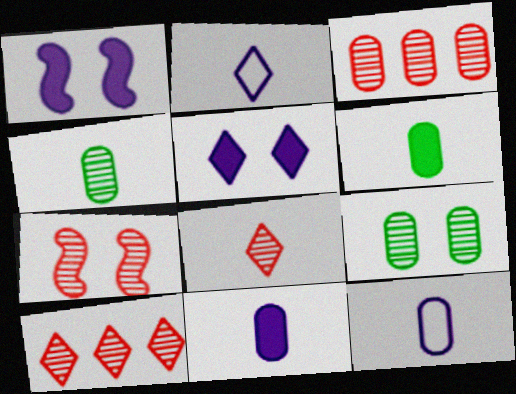[[3, 7, 8]]